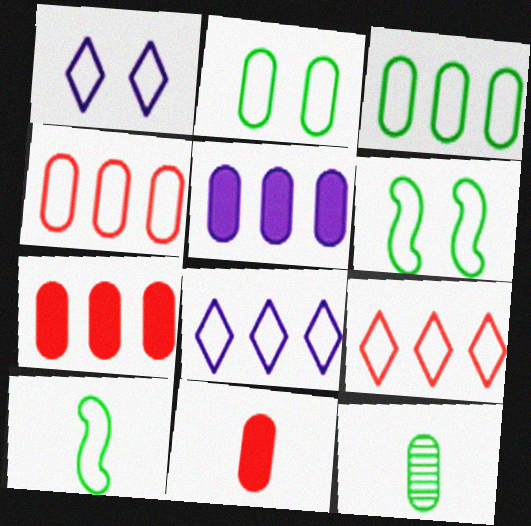[[1, 4, 10]]